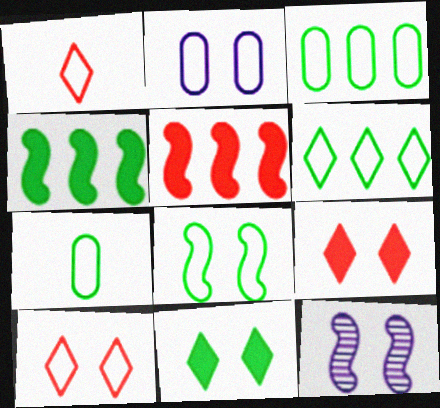[[2, 8, 10], 
[6, 7, 8]]